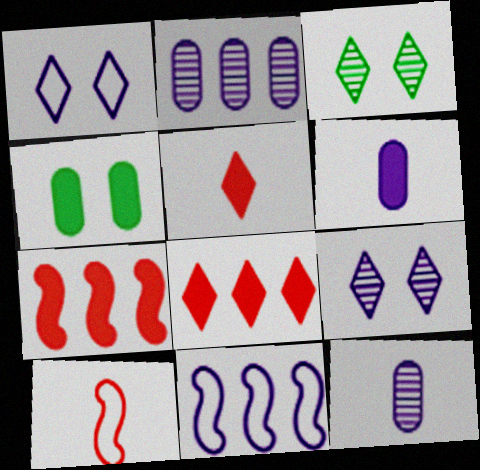[[6, 9, 11]]